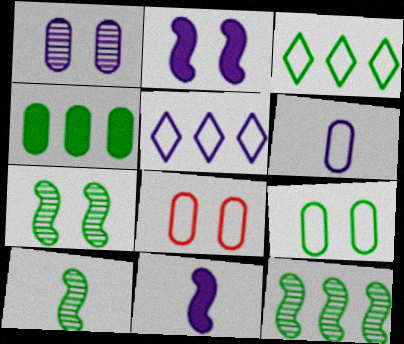[[1, 5, 11], 
[3, 4, 12], 
[7, 10, 12]]